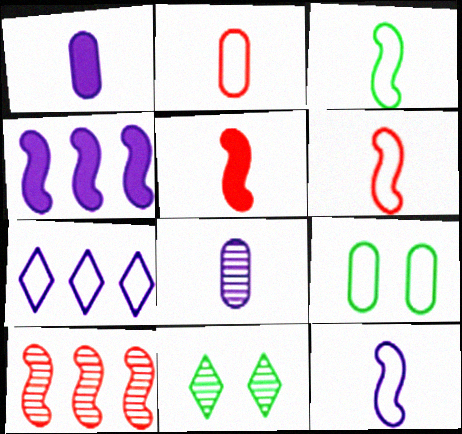[[2, 4, 11], 
[3, 6, 12], 
[6, 7, 9], 
[8, 10, 11]]